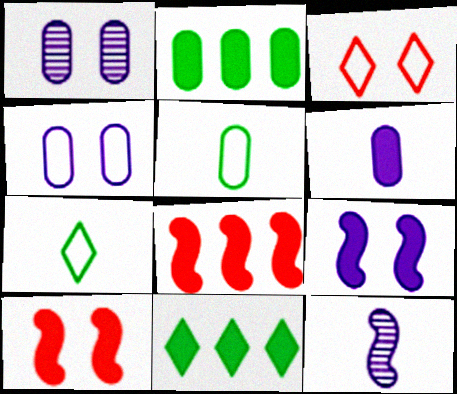[[1, 7, 8], 
[2, 3, 12], 
[6, 10, 11]]